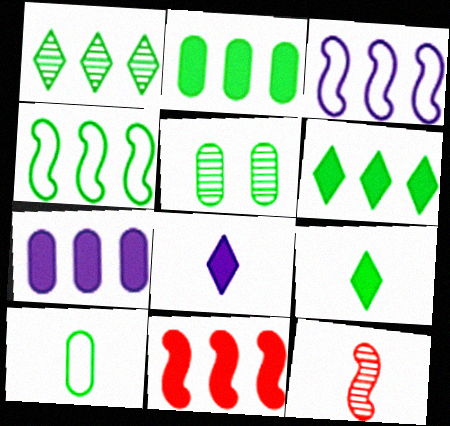[[1, 2, 4], 
[2, 5, 10], 
[4, 5, 9], 
[6, 7, 11], 
[8, 10, 12]]